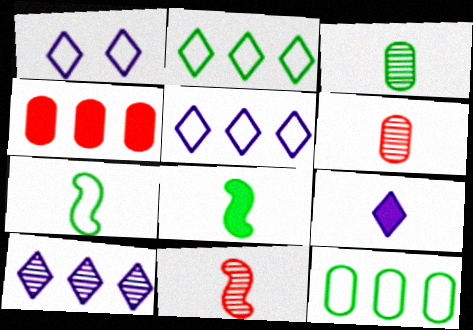[[1, 9, 10], 
[6, 7, 9]]